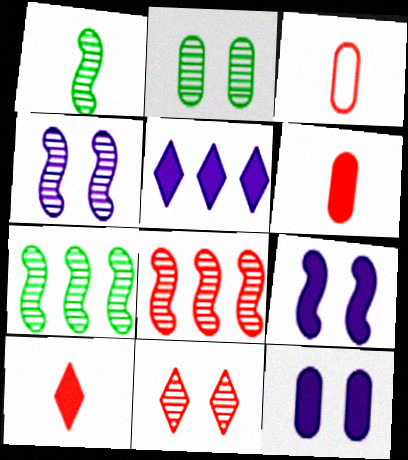[[1, 4, 8], 
[2, 4, 11]]